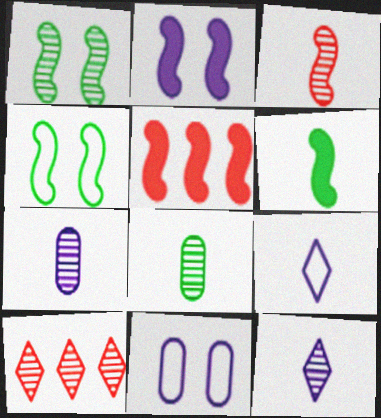[[1, 7, 10], 
[2, 5, 6], 
[3, 8, 12], 
[6, 10, 11]]